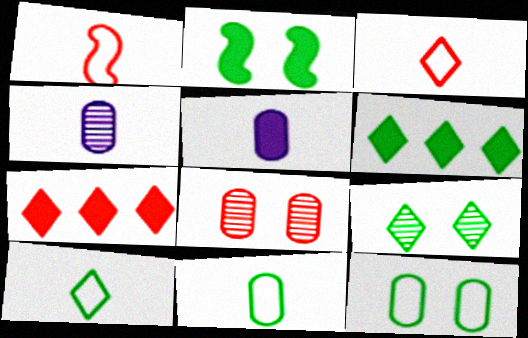[[1, 7, 8], 
[2, 5, 7], 
[2, 9, 12], 
[6, 9, 10]]